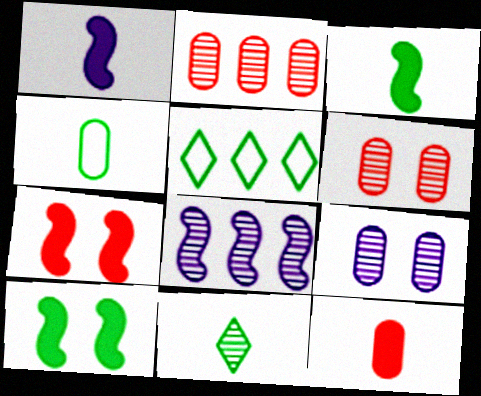[[1, 5, 6], 
[3, 4, 11], 
[6, 8, 11]]